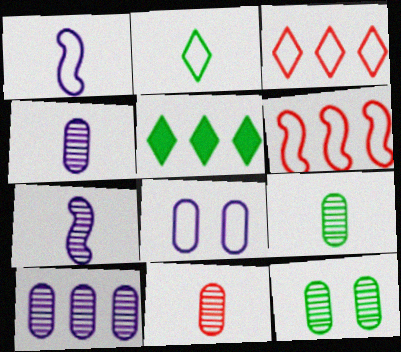[[2, 6, 8], 
[4, 9, 11], 
[5, 6, 10], 
[10, 11, 12]]